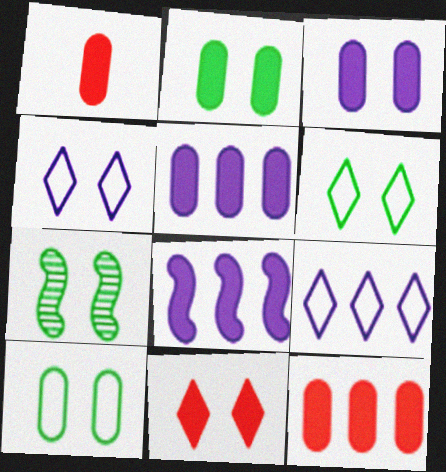[[1, 2, 5], 
[1, 7, 9], 
[2, 6, 7]]